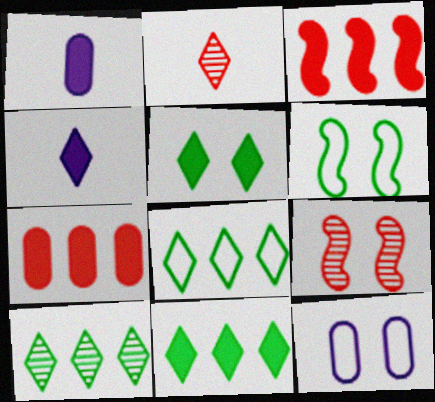[[1, 3, 5], 
[1, 8, 9], 
[5, 9, 12], 
[8, 10, 11]]